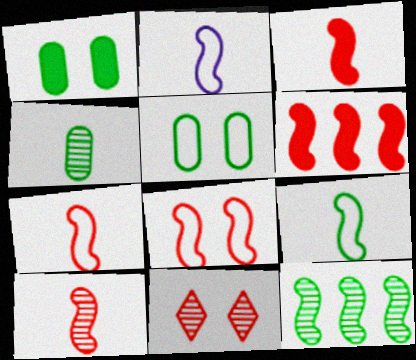[[2, 7, 9], 
[3, 7, 10], 
[6, 8, 10]]